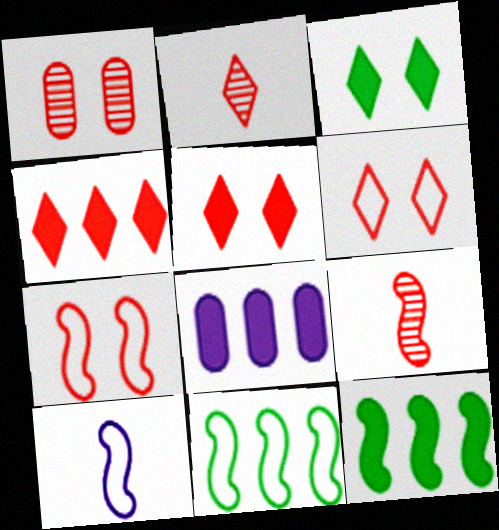[[1, 5, 7], 
[2, 4, 6], 
[4, 8, 12], 
[7, 10, 11]]